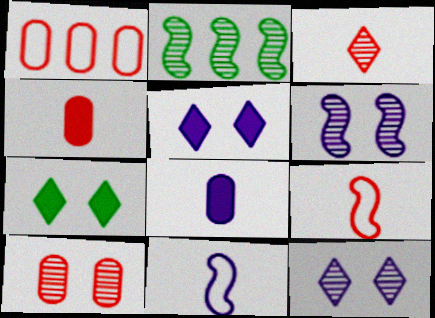[[1, 4, 10], 
[3, 4, 9]]